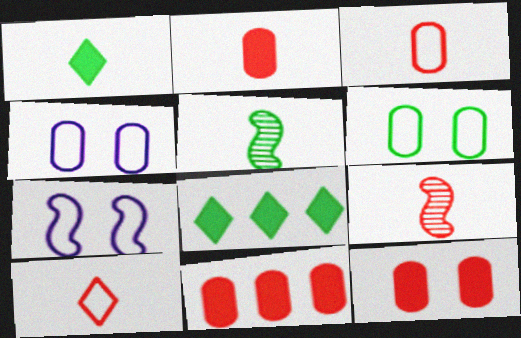[[2, 9, 10], 
[2, 11, 12], 
[4, 8, 9], 
[5, 6, 8]]